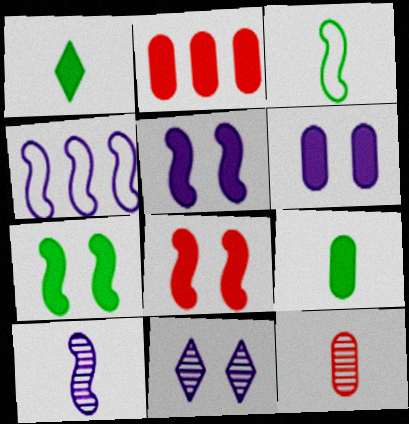[[1, 2, 5], 
[2, 3, 11], 
[2, 6, 9], 
[4, 5, 10], 
[5, 7, 8]]